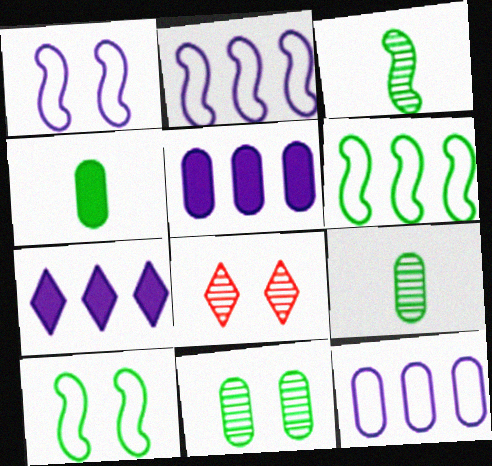[[2, 4, 8]]